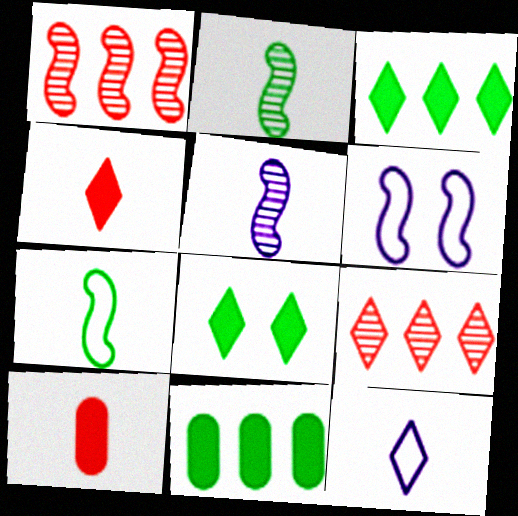[[2, 10, 12], 
[8, 9, 12]]